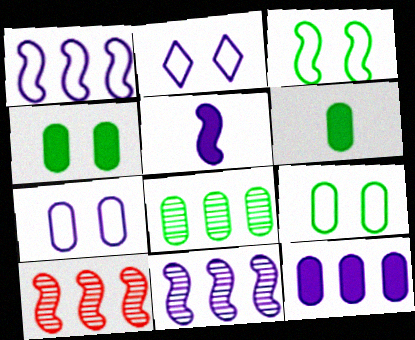[[2, 6, 10], 
[3, 5, 10], 
[6, 8, 9]]